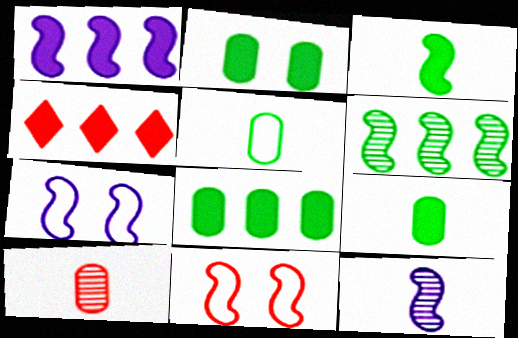[[1, 4, 8], 
[1, 7, 12], 
[2, 8, 9], 
[4, 10, 11]]